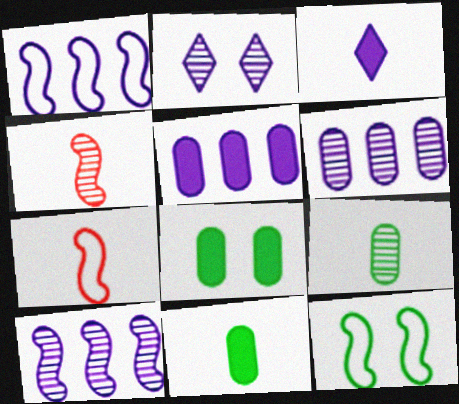[[1, 7, 12], 
[3, 7, 9]]